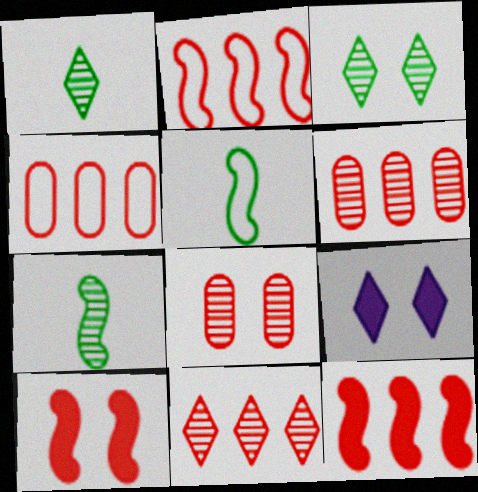[[4, 7, 9], 
[4, 11, 12], 
[5, 6, 9]]